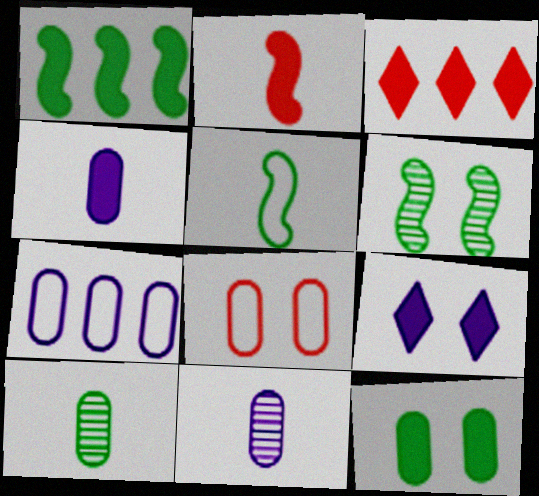[[1, 5, 6], 
[6, 8, 9]]